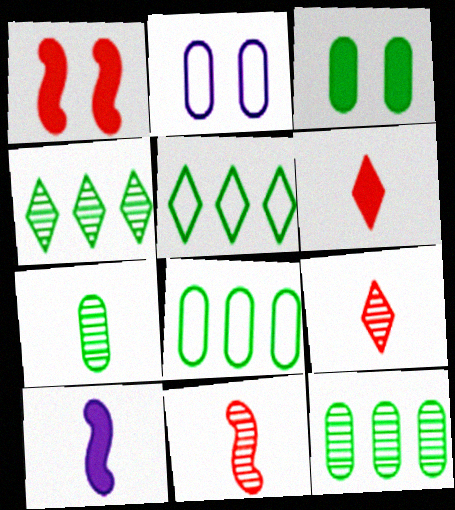[[3, 7, 8]]